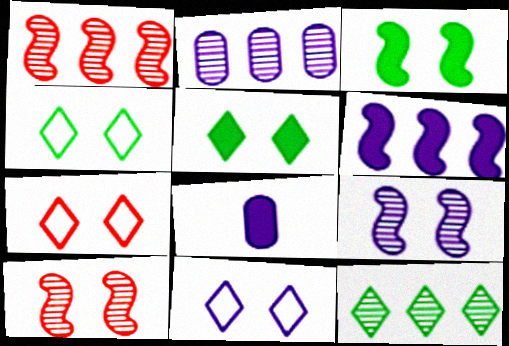[[1, 2, 12], 
[1, 4, 8], 
[4, 7, 11]]